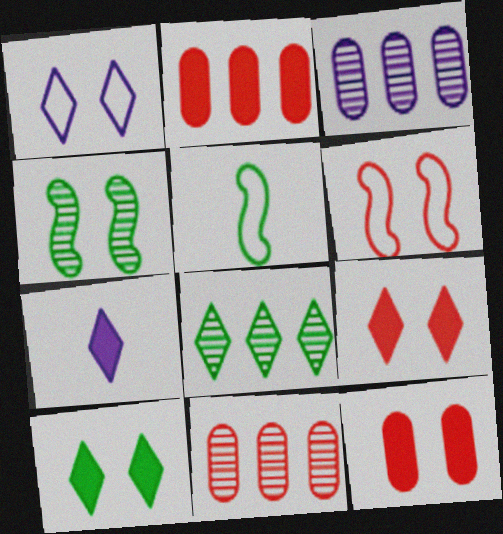[[1, 4, 12], 
[3, 5, 9]]